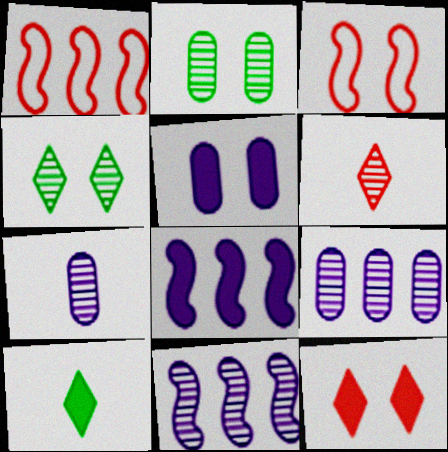[[2, 6, 11], 
[3, 4, 5], 
[3, 9, 10]]